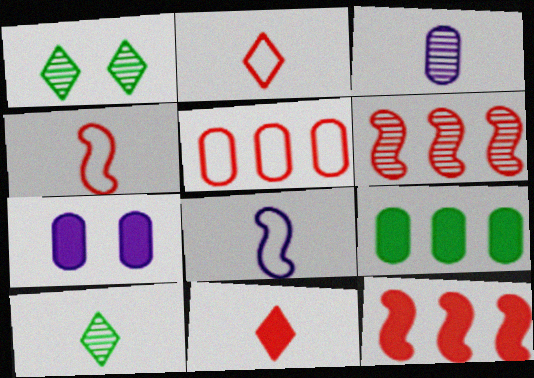[[1, 3, 6]]